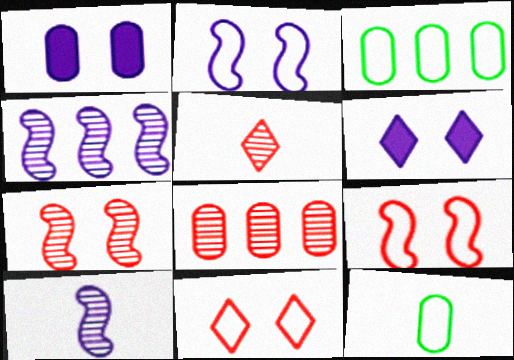[[1, 8, 12], 
[5, 7, 8]]